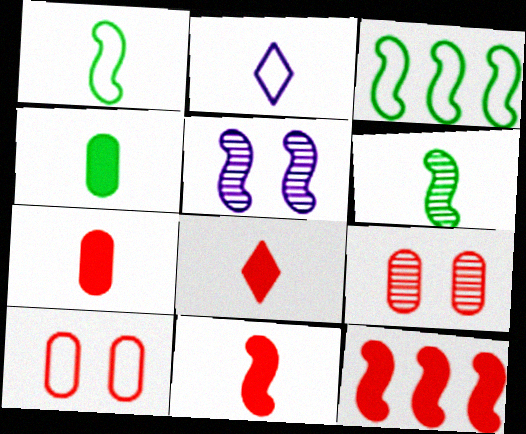[[1, 5, 12], 
[2, 3, 10], 
[2, 6, 7], 
[3, 5, 11], 
[7, 8, 11]]